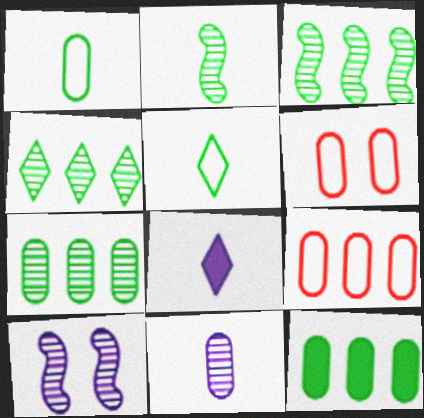[[3, 4, 7], 
[3, 6, 8], 
[6, 11, 12]]